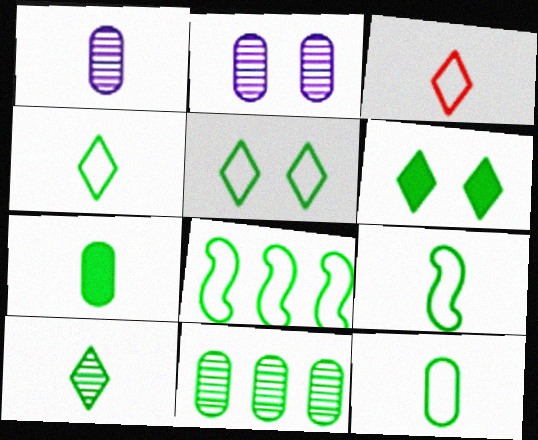[[4, 9, 12], 
[5, 8, 12], 
[6, 9, 11], 
[7, 9, 10]]